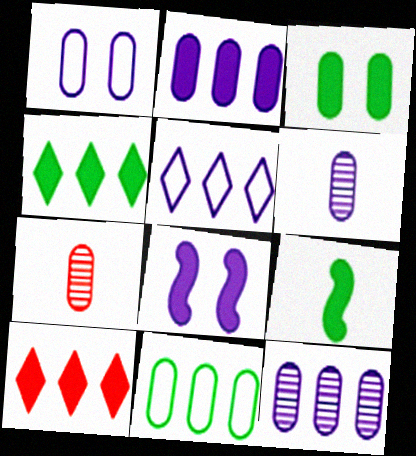[[1, 2, 6], 
[3, 4, 9], 
[5, 6, 8]]